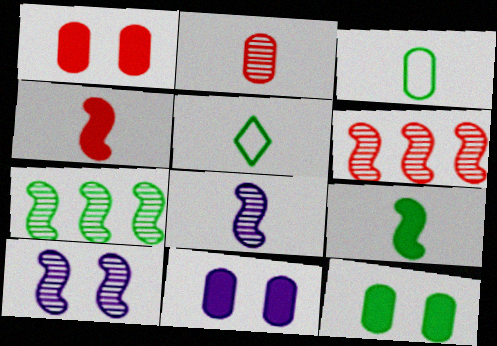[[1, 11, 12], 
[5, 6, 11], 
[5, 7, 12]]